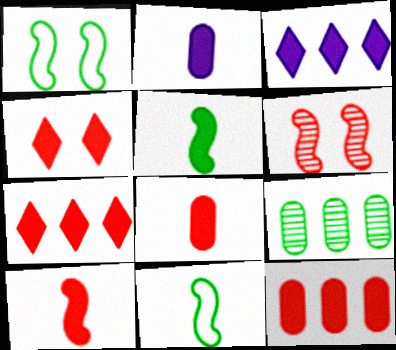[[4, 10, 12]]